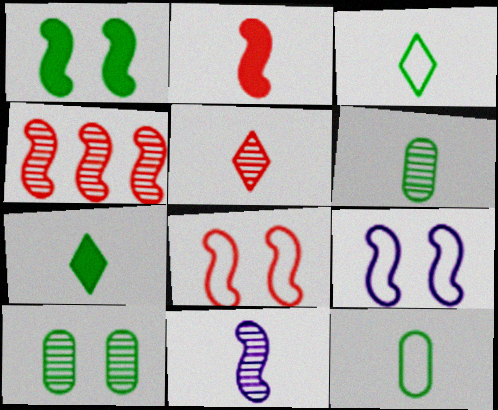[[2, 4, 8], 
[5, 6, 11]]